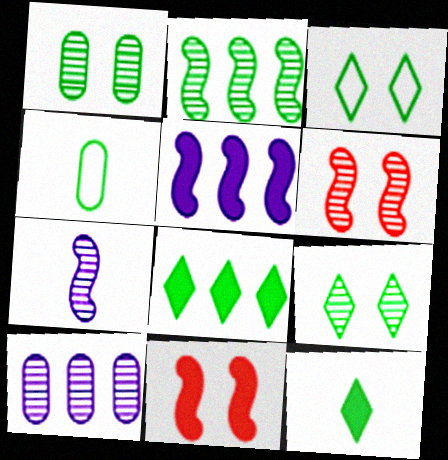[[2, 6, 7]]